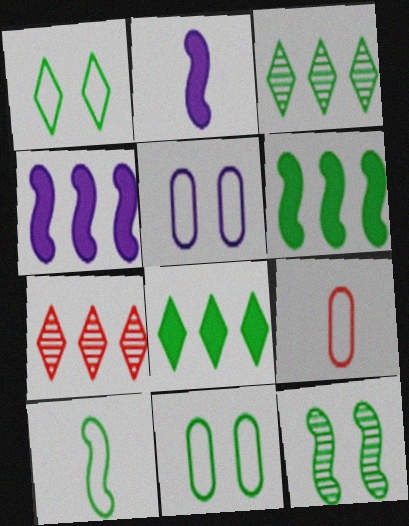[[2, 7, 11], 
[6, 10, 12]]